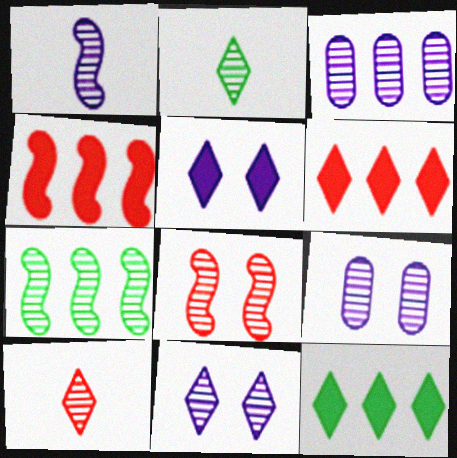[[1, 3, 11], 
[1, 7, 8], 
[2, 3, 8], 
[7, 9, 10]]